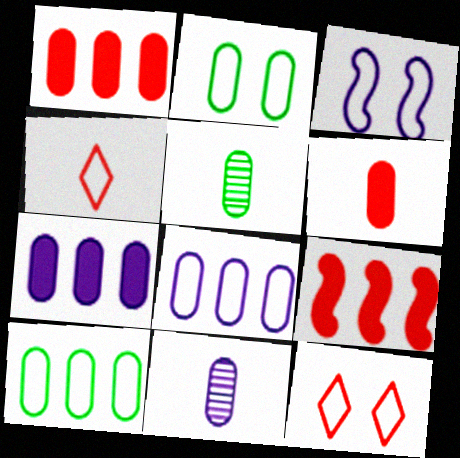[[1, 2, 11], 
[2, 3, 12], 
[3, 4, 10]]